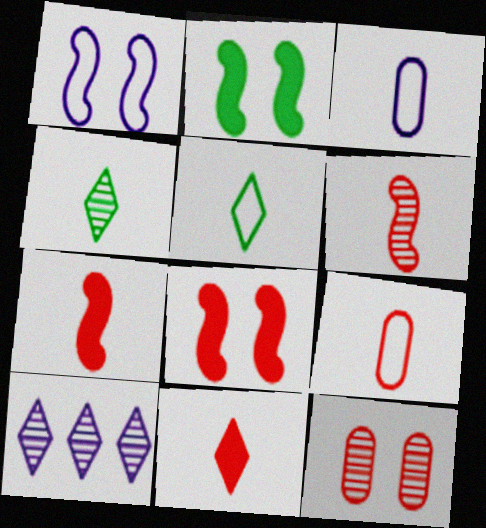[[2, 9, 10], 
[3, 4, 7], 
[6, 9, 11]]